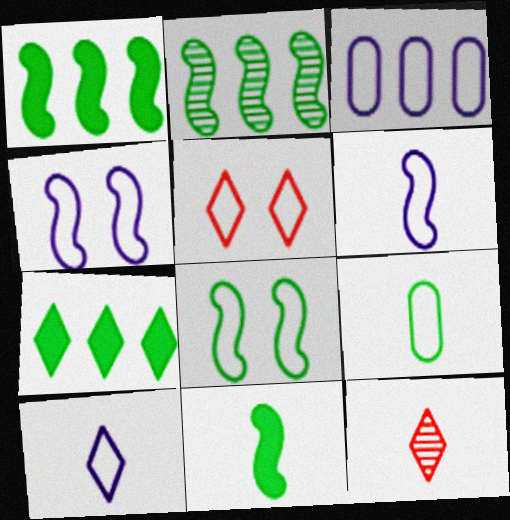[[2, 8, 11], 
[3, 4, 10]]